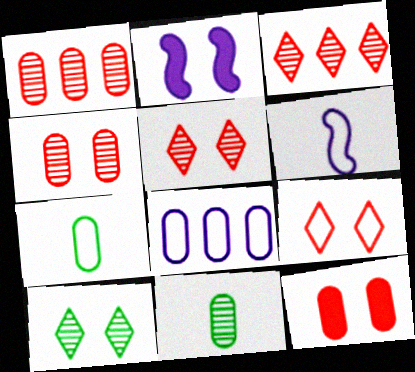[[2, 3, 7], 
[8, 11, 12]]